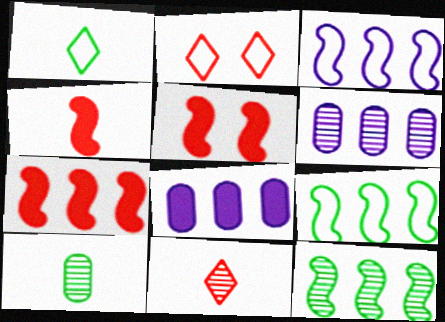[[1, 5, 6], 
[3, 7, 12], 
[4, 5, 7]]